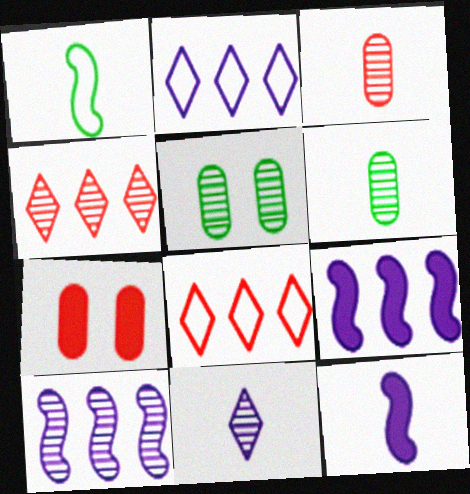[[5, 8, 12]]